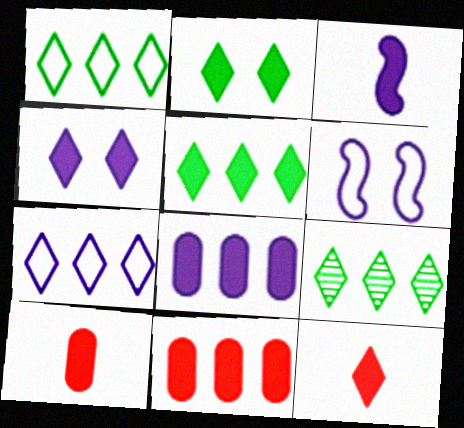[[1, 5, 9], 
[2, 3, 11], 
[3, 4, 8], 
[4, 5, 12], 
[6, 9, 10]]